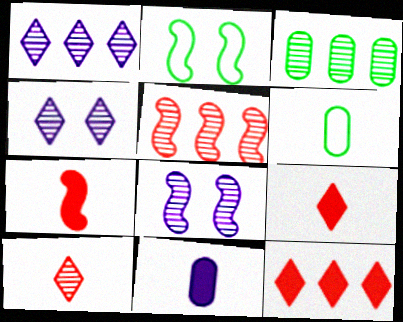[[1, 3, 5], 
[3, 8, 10], 
[6, 8, 12]]